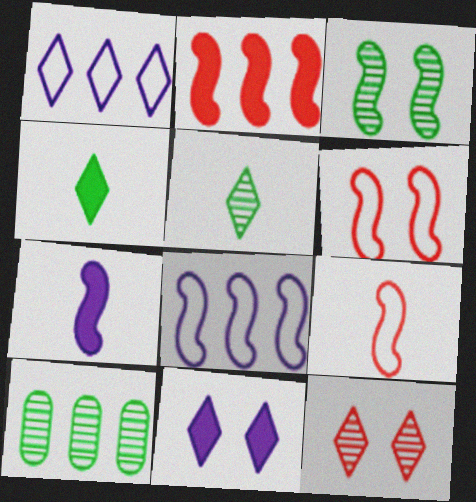[[1, 2, 10], 
[1, 4, 12], 
[3, 5, 10], 
[9, 10, 11]]